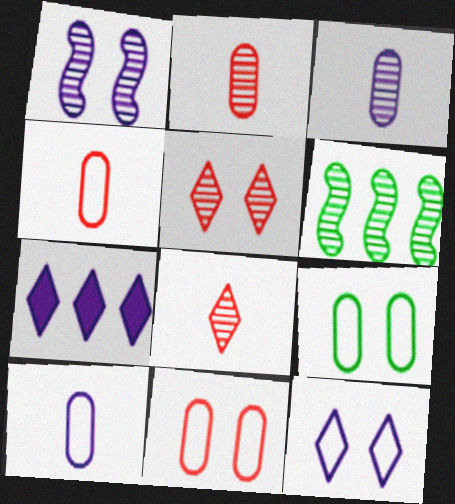[[1, 7, 10], 
[3, 5, 6]]